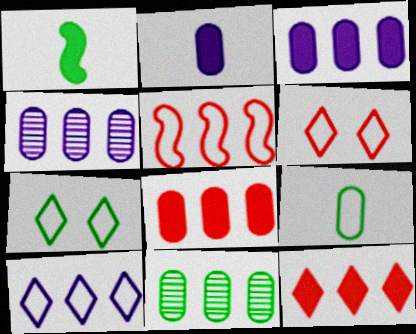[[1, 4, 6], 
[1, 7, 11]]